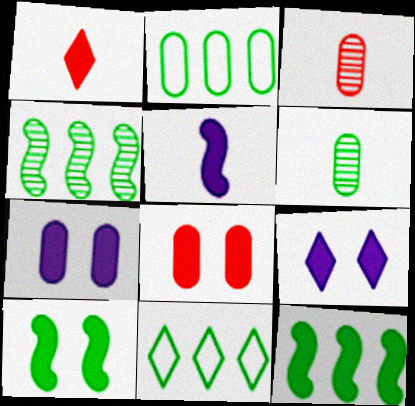[[1, 7, 12], 
[2, 3, 7], 
[6, 10, 11], 
[8, 9, 10]]